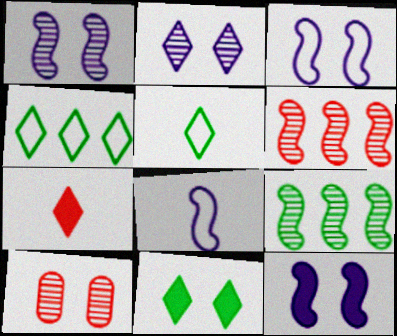[[1, 3, 12], 
[2, 4, 7], 
[3, 10, 11]]